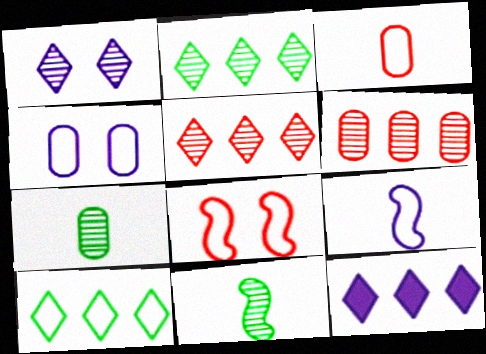[[1, 6, 11], 
[5, 10, 12], 
[7, 8, 12]]